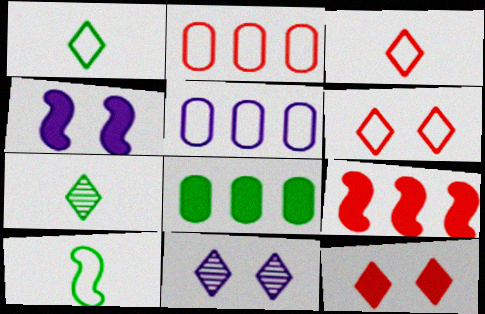[[2, 4, 7], 
[5, 6, 10]]